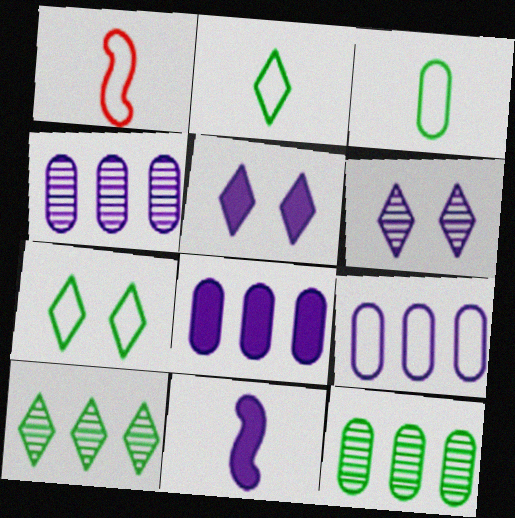[[1, 5, 12], 
[1, 7, 9], 
[4, 8, 9], 
[5, 8, 11], 
[6, 9, 11]]